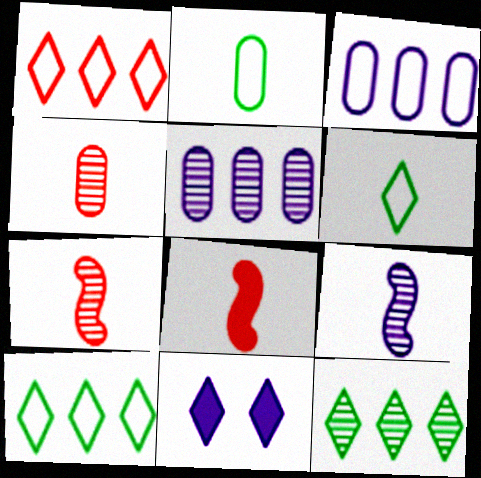[[3, 9, 11]]